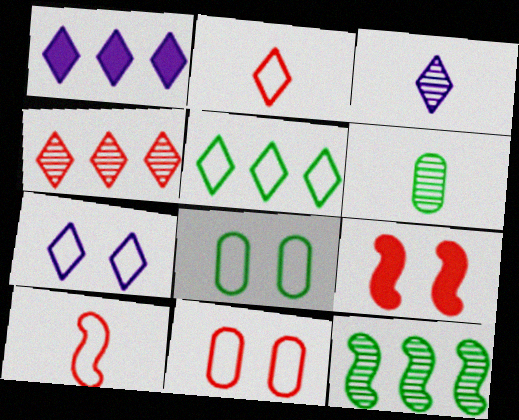[[1, 3, 7], 
[1, 4, 5], 
[2, 5, 7]]